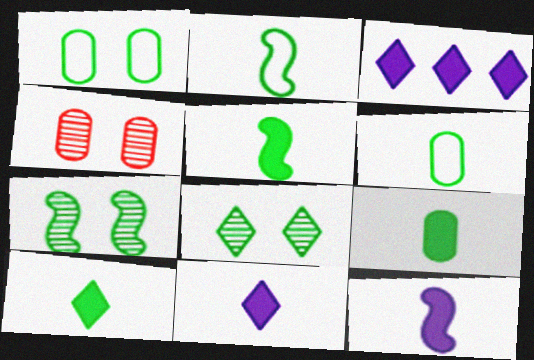[[2, 3, 4], 
[5, 9, 10]]